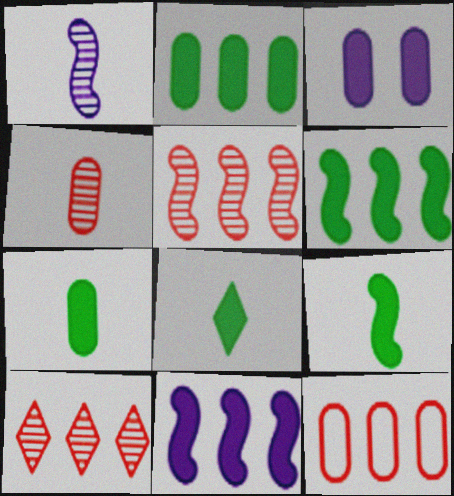[[7, 8, 9]]